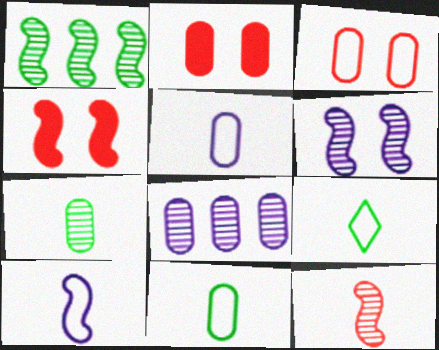[[1, 4, 10], 
[1, 6, 12], 
[2, 8, 11], 
[4, 8, 9]]